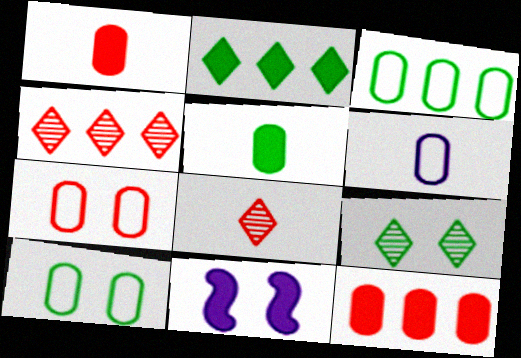[[1, 2, 11], 
[3, 6, 7], 
[3, 8, 11], 
[7, 9, 11]]